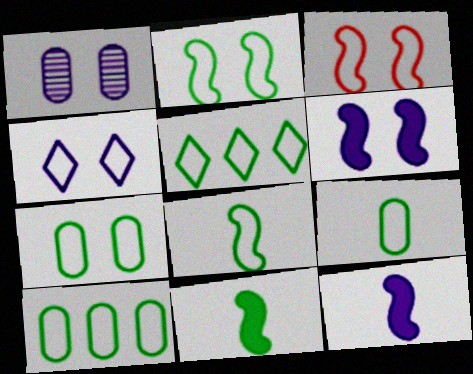[[1, 4, 6], 
[2, 5, 9], 
[3, 4, 7], 
[5, 7, 8], 
[7, 9, 10]]